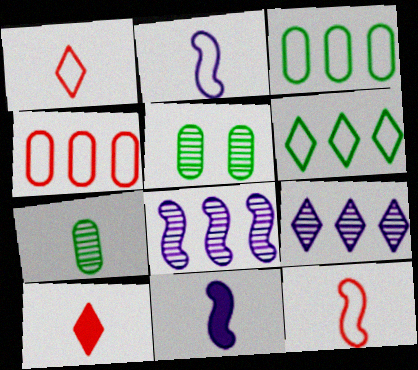[[1, 7, 11], 
[2, 7, 10]]